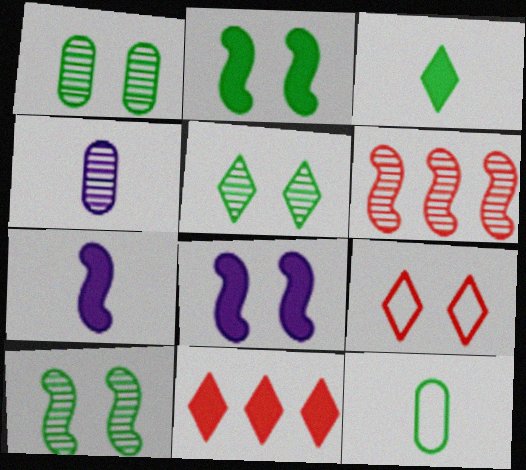[[1, 5, 10], 
[1, 8, 9], 
[4, 5, 6]]